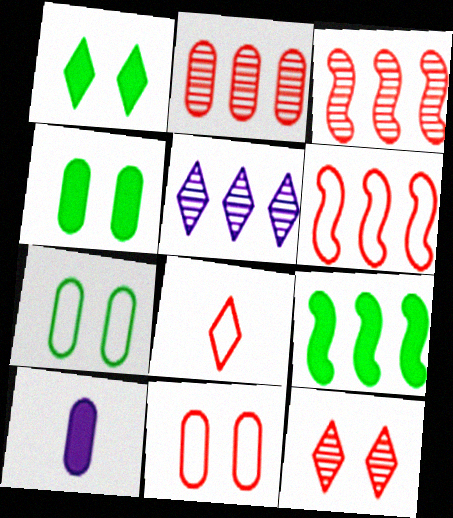[[1, 5, 8], 
[2, 7, 10], 
[6, 8, 11]]